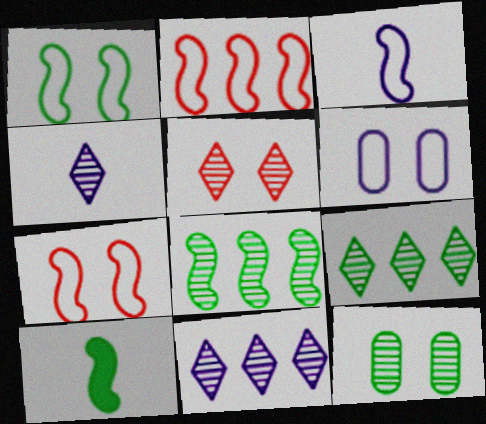[[1, 2, 3], 
[1, 8, 10], 
[4, 5, 9]]